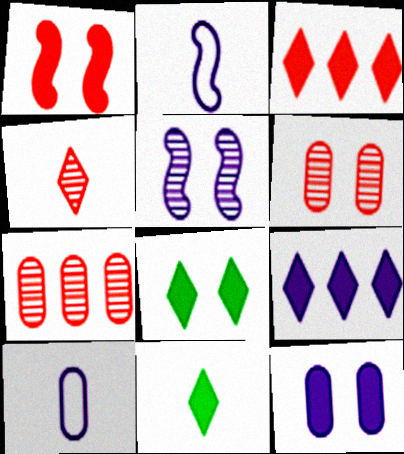[[1, 8, 12], 
[2, 7, 8], 
[5, 9, 10]]